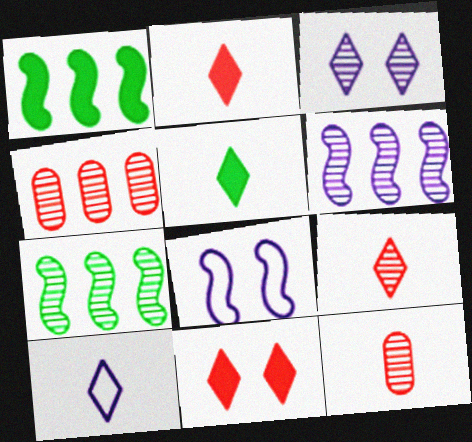[[3, 7, 12], 
[4, 5, 8], 
[5, 9, 10]]